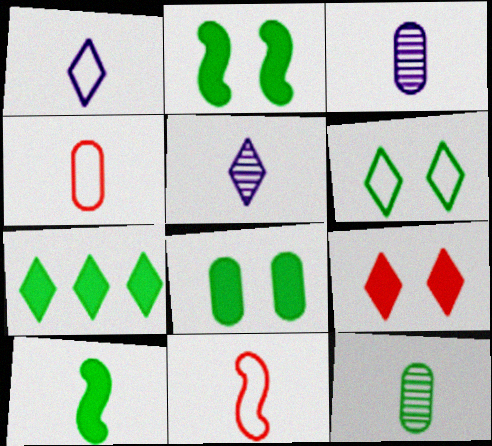[[4, 5, 10], 
[7, 8, 10]]